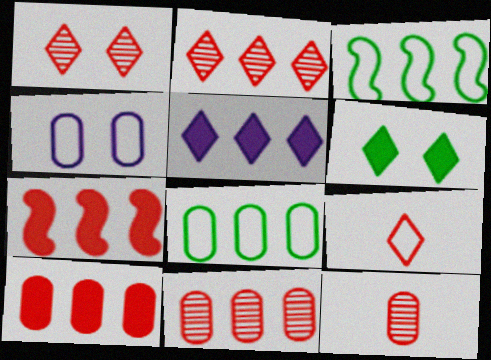[[3, 4, 9], 
[3, 5, 11]]